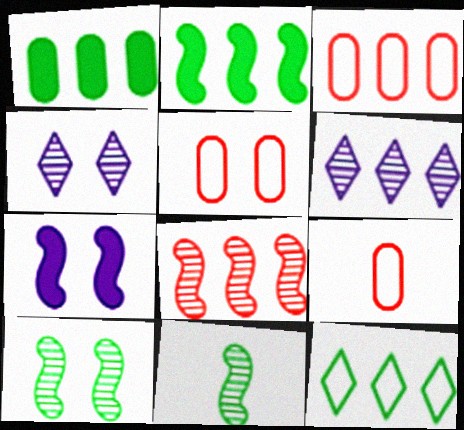[[2, 3, 6], 
[2, 4, 9], 
[3, 5, 9]]